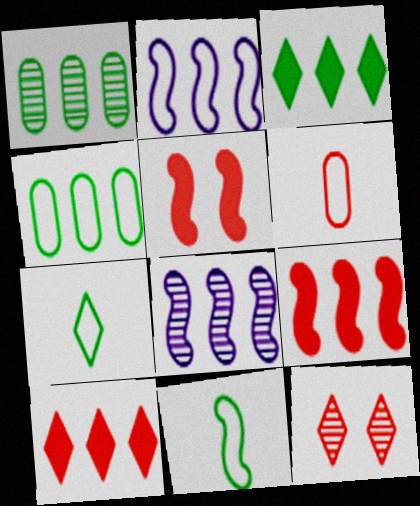[[1, 2, 10], 
[4, 8, 10], 
[5, 8, 11], 
[6, 9, 12]]